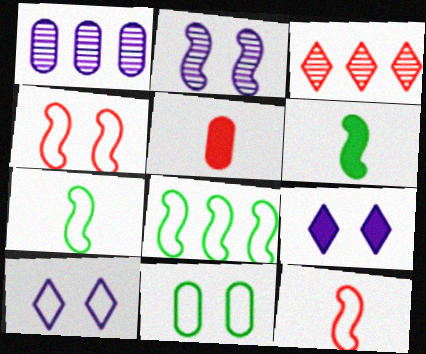[[1, 5, 11], 
[3, 4, 5], 
[4, 10, 11]]